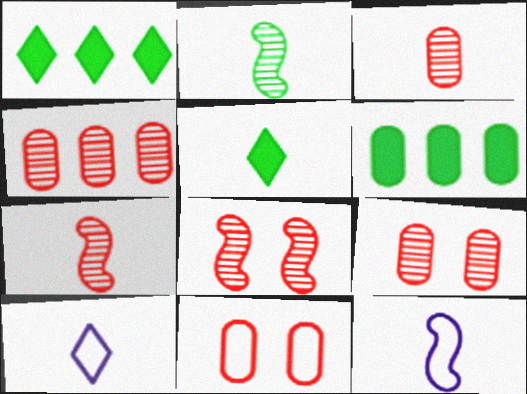[[1, 9, 12], 
[3, 4, 9], 
[3, 5, 12], 
[6, 8, 10]]